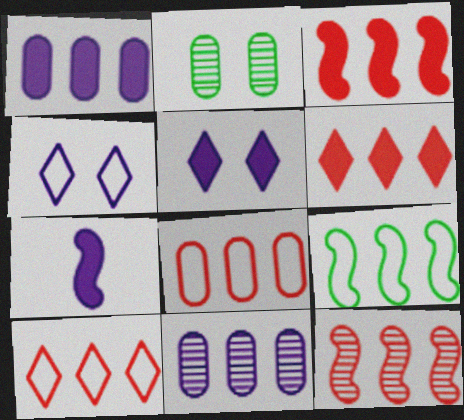[[1, 5, 7], 
[2, 7, 10], 
[4, 7, 11], 
[6, 8, 12], 
[6, 9, 11]]